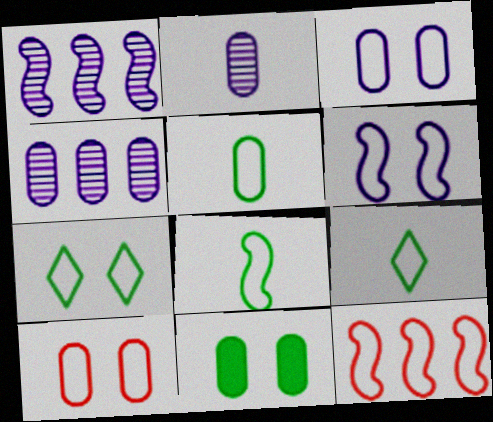[[3, 9, 12], 
[5, 8, 9], 
[6, 7, 10], 
[6, 8, 12]]